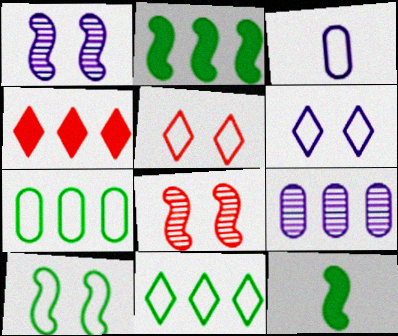[[5, 9, 12]]